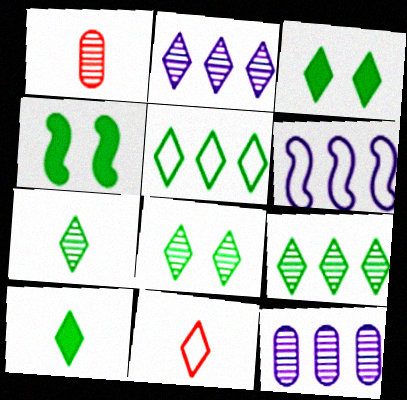[[1, 3, 6], 
[2, 3, 11], 
[3, 5, 7], 
[4, 11, 12], 
[5, 8, 10], 
[7, 8, 9]]